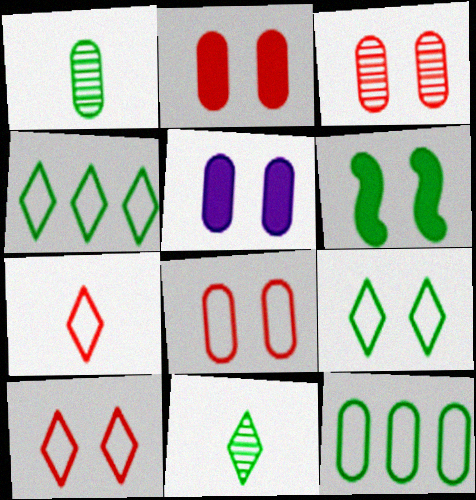[[1, 4, 6], 
[2, 3, 8], 
[6, 11, 12]]